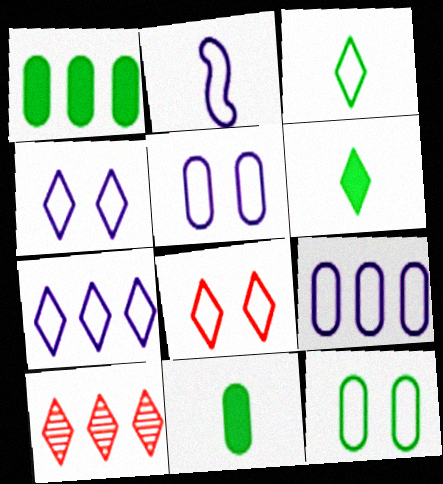[[2, 4, 9], 
[2, 5, 7], 
[3, 7, 8], 
[4, 6, 10]]